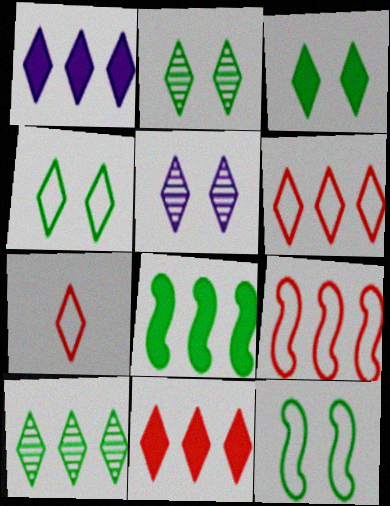[[1, 2, 7], 
[1, 6, 10], 
[2, 3, 4]]